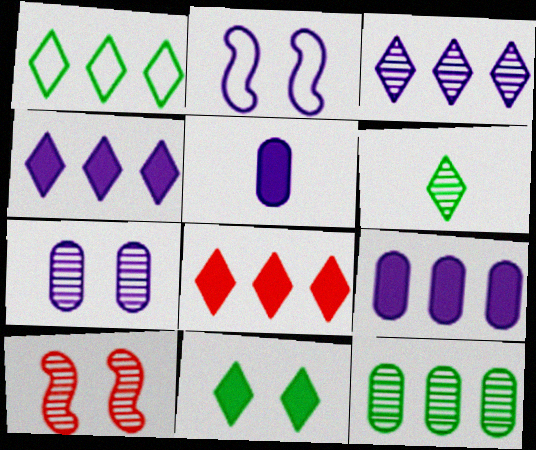[[1, 3, 8], 
[1, 5, 10], 
[1, 6, 11], 
[2, 3, 5]]